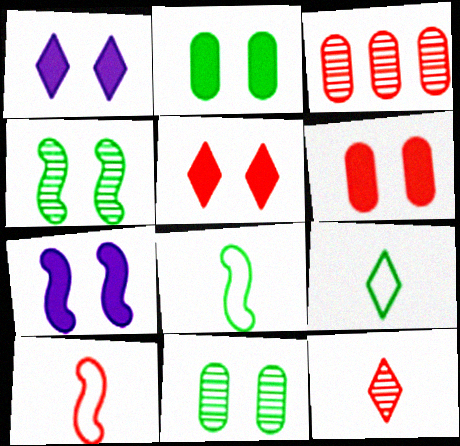[[1, 3, 8], 
[2, 5, 7], 
[3, 5, 10], 
[3, 7, 9]]